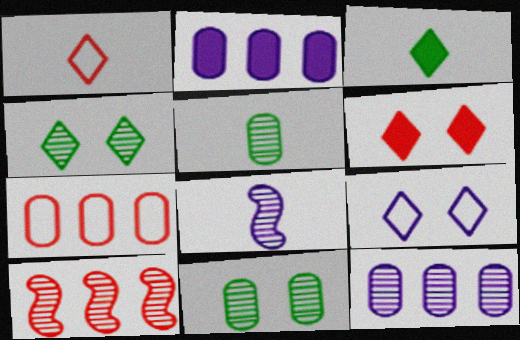[[2, 8, 9], 
[4, 6, 9]]